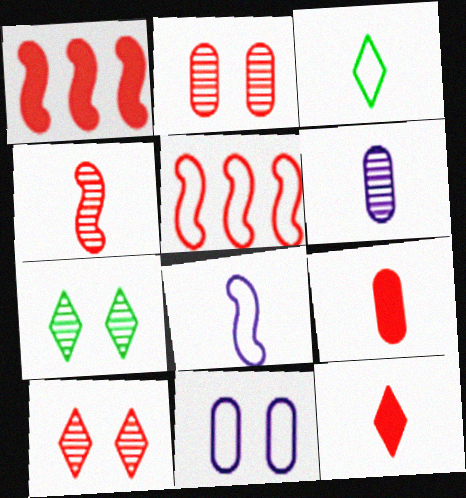[[2, 5, 12], 
[3, 5, 11], 
[5, 9, 10]]